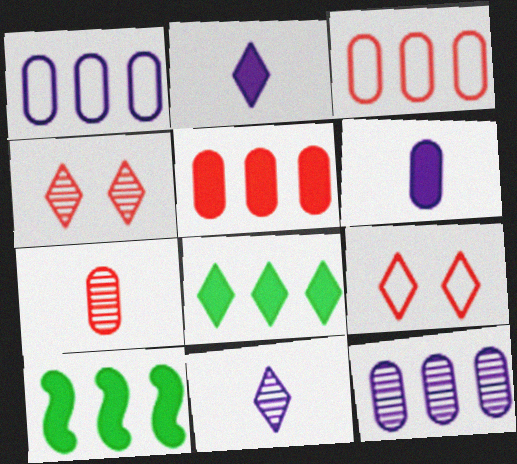[[8, 9, 11]]